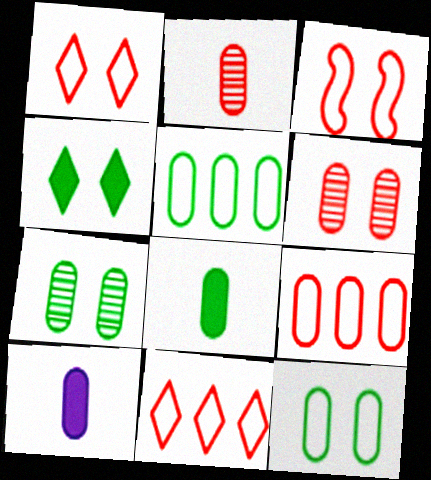[[5, 6, 10], 
[5, 7, 8], 
[7, 9, 10]]